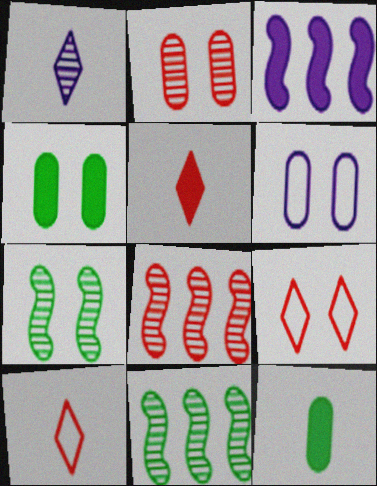[[1, 2, 11], 
[1, 3, 6], 
[2, 4, 6], 
[3, 4, 5], 
[5, 6, 11]]